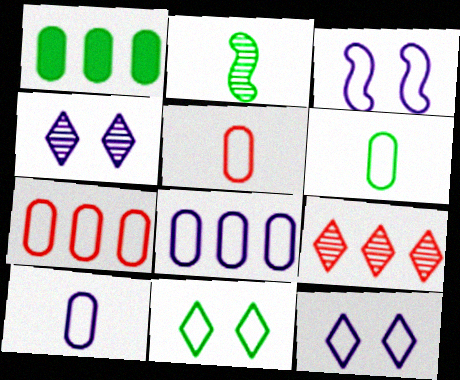[[1, 2, 11], 
[5, 6, 10]]